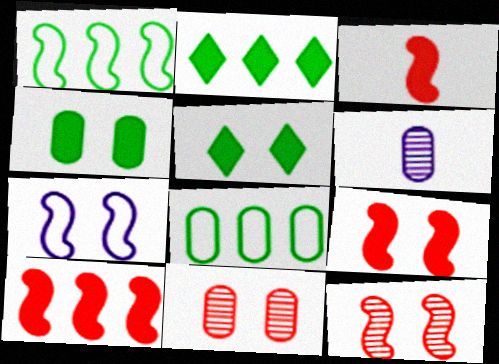[[3, 9, 10], 
[5, 7, 11]]